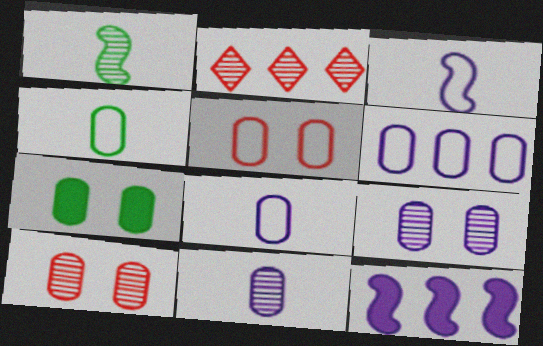[[1, 2, 9], 
[2, 3, 7], 
[4, 5, 6], 
[5, 7, 9]]